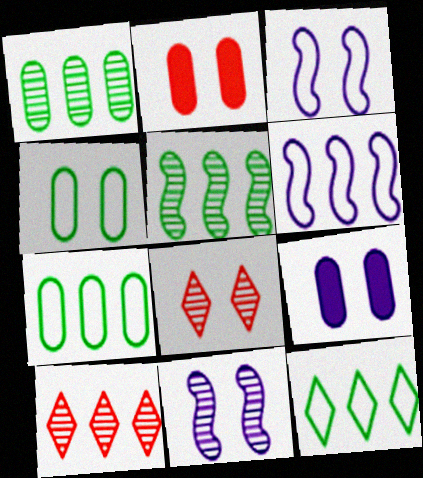[]